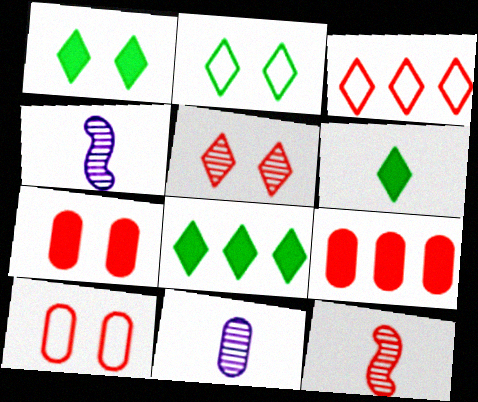[[1, 6, 8], 
[2, 4, 9], 
[3, 7, 12], 
[4, 8, 10]]